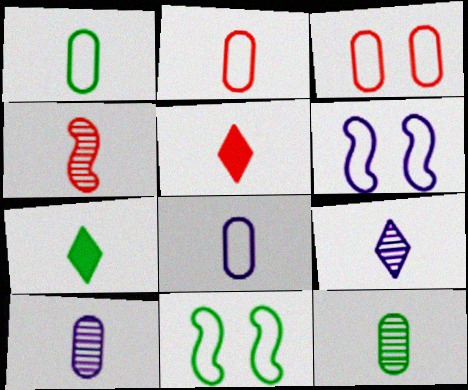[[1, 2, 8], 
[2, 4, 5], 
[4, 7, 8], 
[4, 9, 12]]